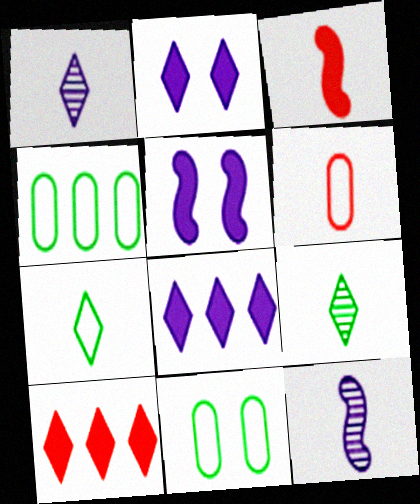[[10, 11, 12]]